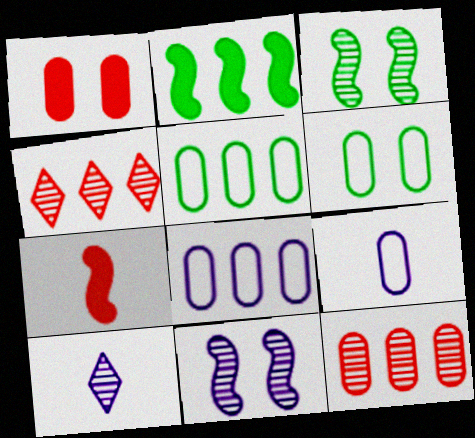[[2, 4, 8], 
[3, 10, 12]]